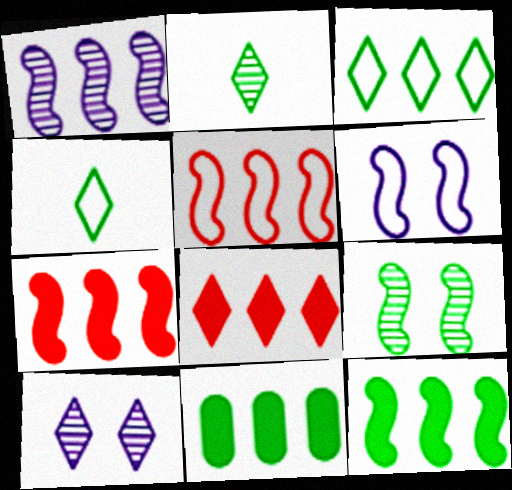[[1, 5, 12], 
[4, 8, 10], 
[4, 9, 11]]